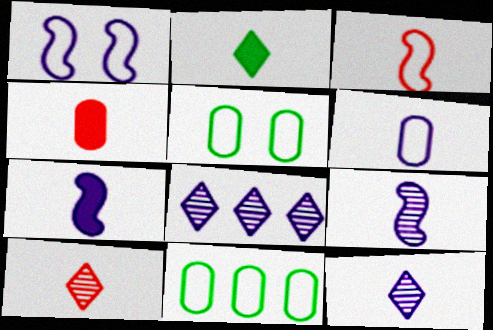[[2, 4, 7], 
[3, 4, 10], 
[6, 7, 12]]